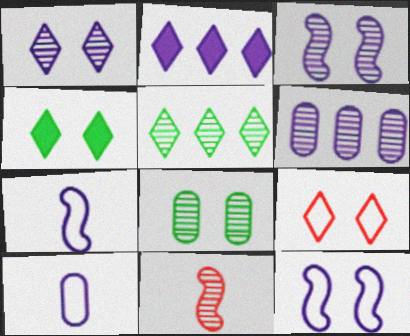[[1, 4, 9], 
[2, 3, 10]]